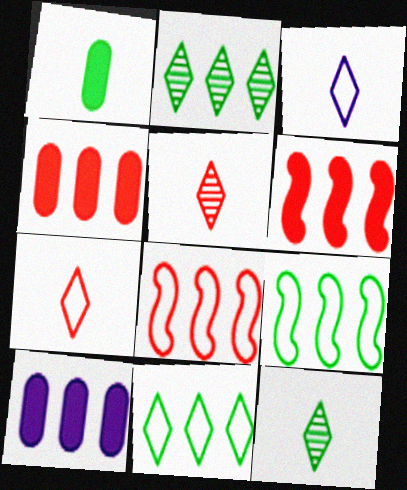[[2, 8, 10]]